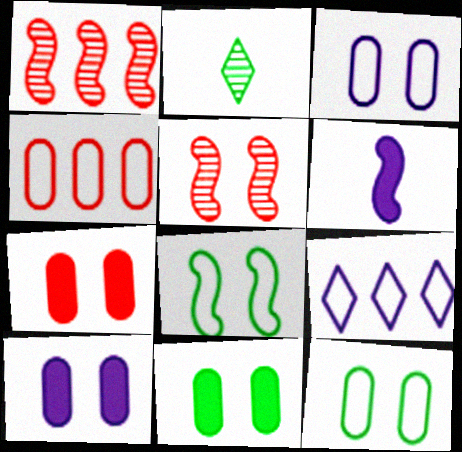[[1, 6, 8], 
[7, 10, 11]]